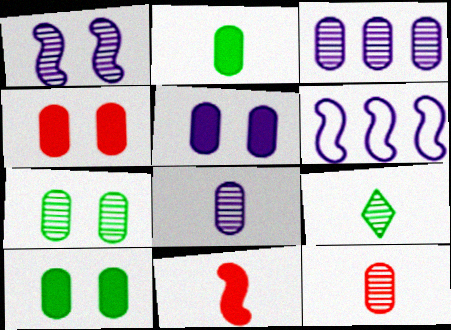[[3, 7, 12], 
[4, 5, 10], 
[4, 6, 9]]